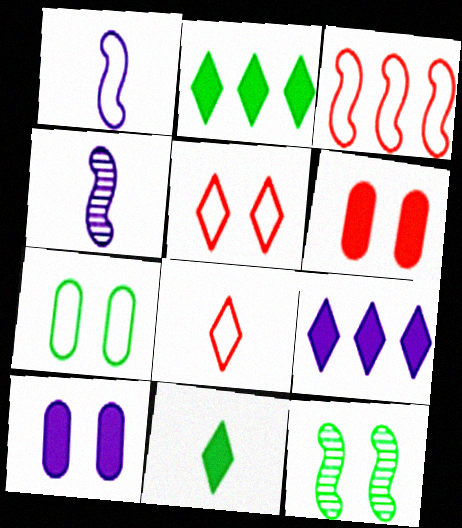[[5, 10, 12]]